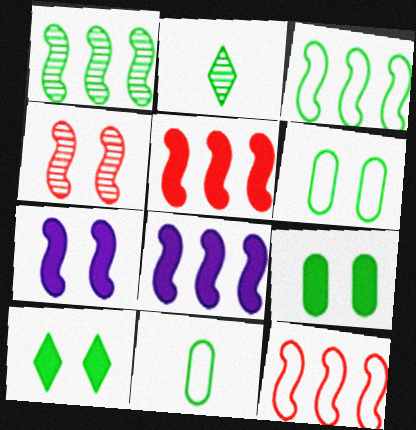[[1, 8, 12], 
[1, 10, 11], 
[2, 3, 9]]